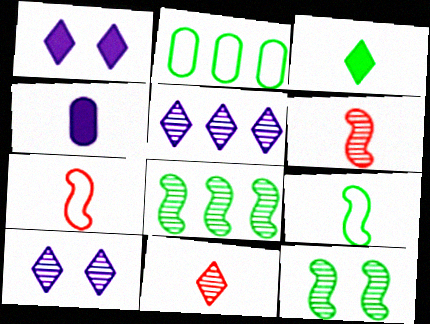[[1, 2, 6], 
[2, 3, 12], 
[4, 9, 11]]